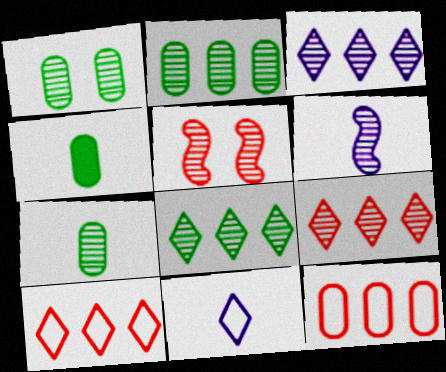[[1, 2, 7], 
[1, 6, 9], 
[3, 5, 7], 
[3, 8, 9]]